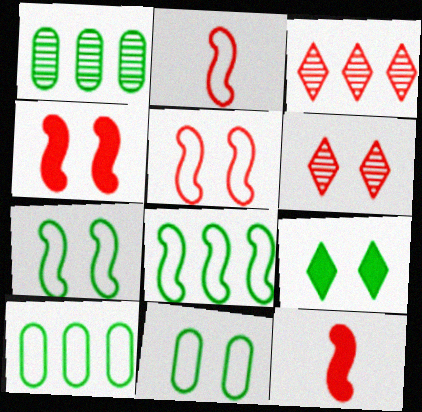[]